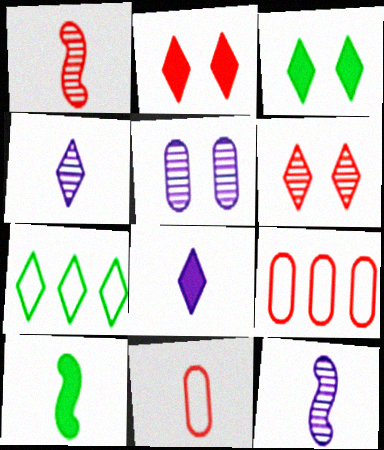[[1, 2, 9], 
[2, 4, 7], 
[3, 9, 12], 
[4, 10, 11], 
[6, 7, 8]]